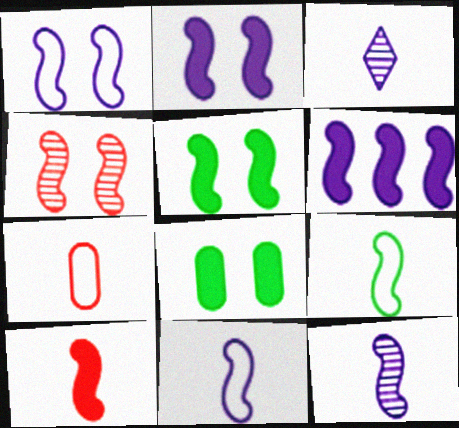[[1, 4, 5], 
[1, 6, 12], 
[4, 6, 9], 
[5, 6, 10], 
[9, 10, 12]]